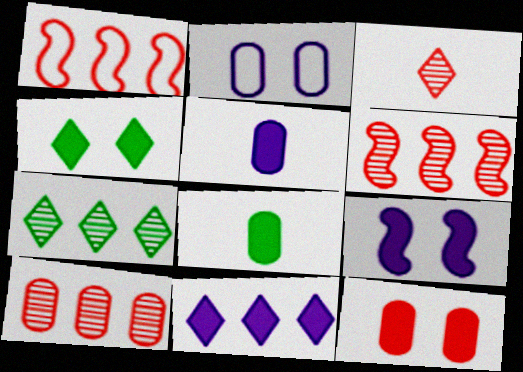[[1, 3, 12], 
[2, 8, 10], 
[4, 9, 12], 
[5, 9, 11]]